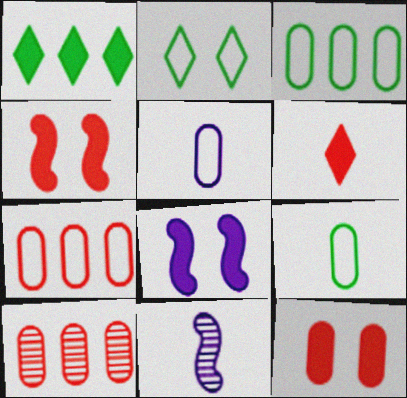[[6, 9, 11]]